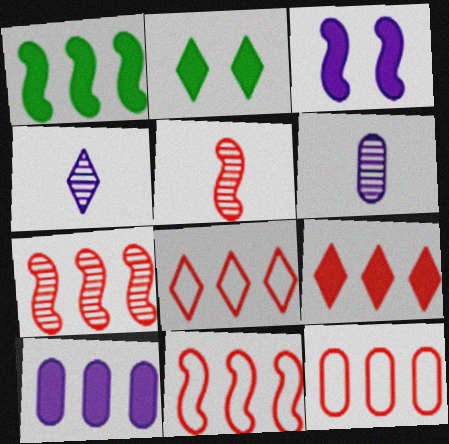[[1, 9, 10], 
[2, 4, 8], 
[2, 6, 11], 
[7, 9, 12], 
[8, 11, 12]]